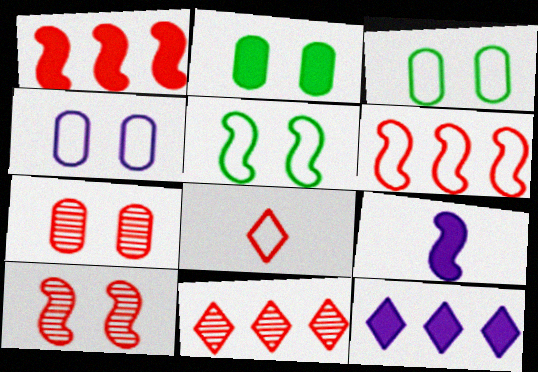[[1, 7, 8], 
[2, 4, 7], 
[3, 9, 11]]